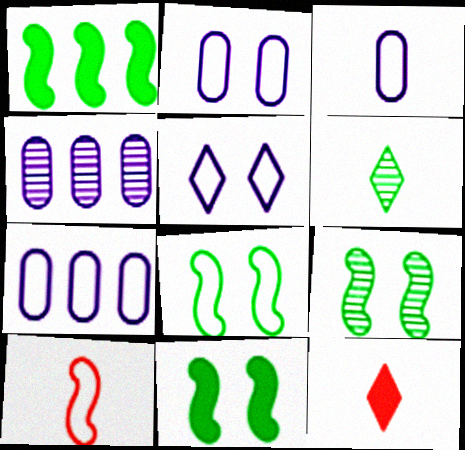[[2, 3, 7], 
[4, 8, 12], 
[7, 9, 12], 
[8, 9, 11]]